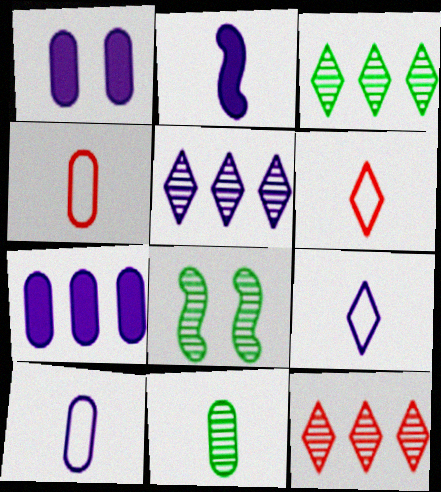[[2, 6, 11], 
[3, 5, 12], 
[3, 8, 11], 
[6, 7, 8]]